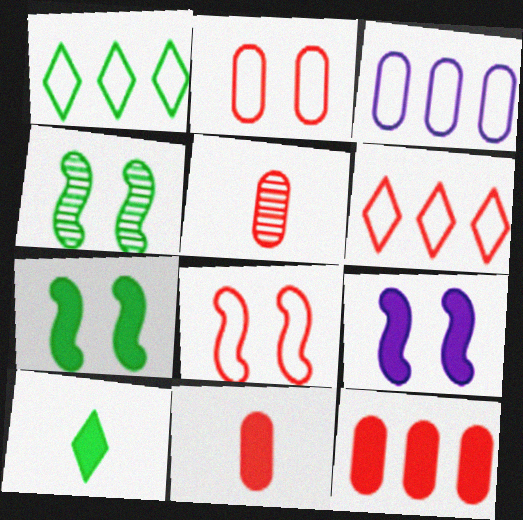[[1, 5, 9], 
[2, 5, 12], 
[4, 8, 9], 
[9, 10, 12]]